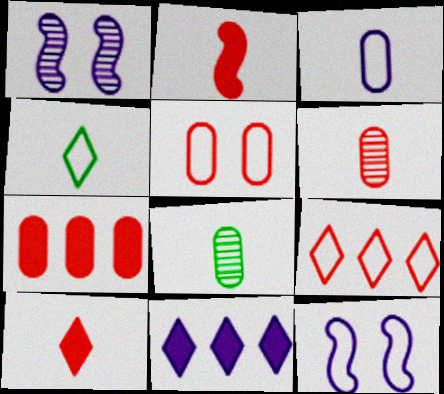[[1, 3, 11], 
[1, 4, 7], 
[5, 6, 7]]